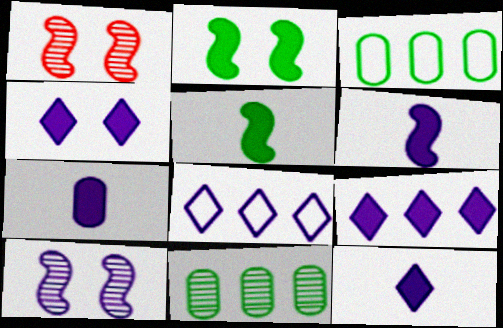[[1, 3, 12], 
[4, 9, 12], 
[6, 7, 12], 
[7, 8, 10]]